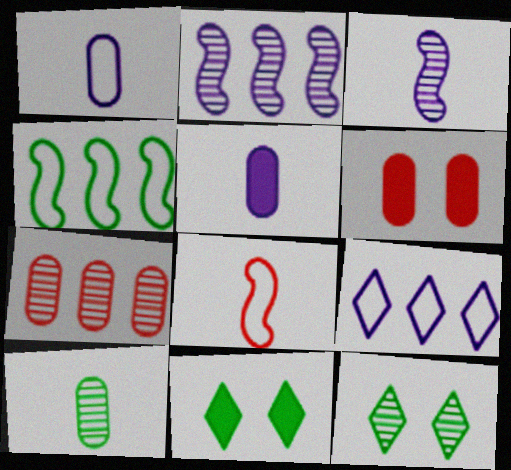[[3, 7, 12], 
[4, 10, 11]]